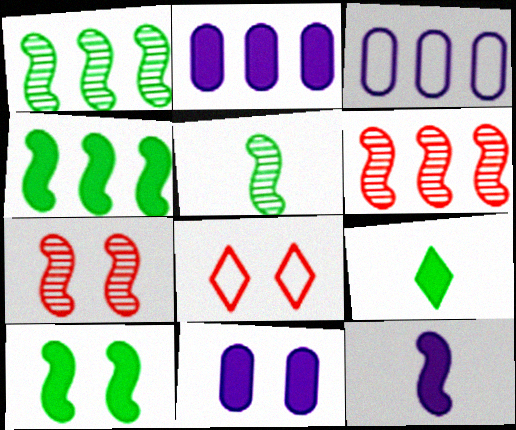[[2, 5, 8], 
[3, 7, 9]]